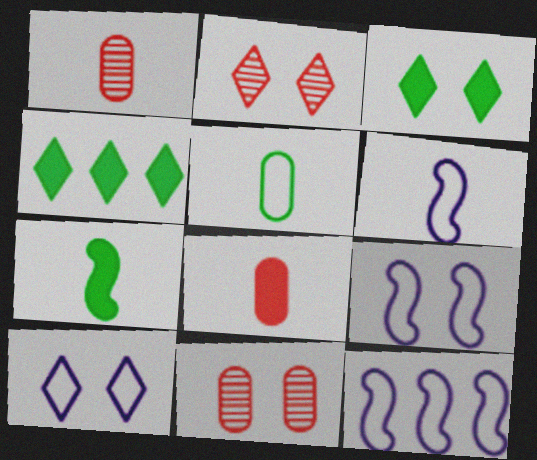[[1, 3, 12], 
[1, 4, 9], 
[2, 3, 10], 
[3, 9, 11], 
[4, 6, 11], 
[6, 9, 12]]